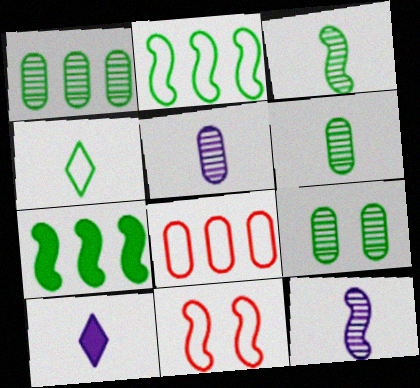[[1, 6, 9], 
[1, 10, 11], 
[4, 7, 9], 
[7, 11, 12]]